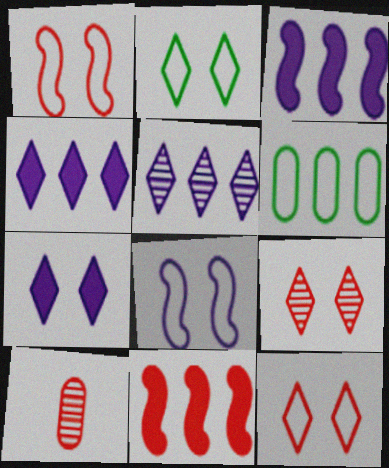[[2, 3, 10], 
[2, 7, 9], 
[5, 6, 11], 
[10, 11, 12]]